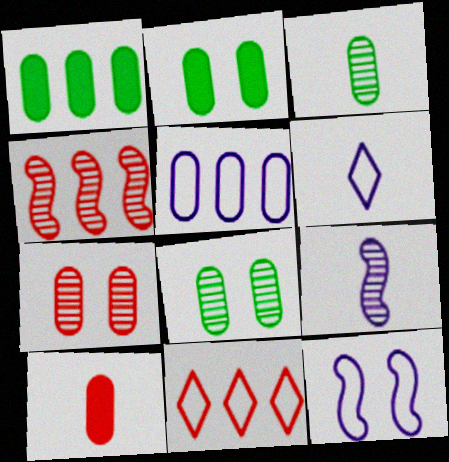[[2, 4, 6], 
[2, 9, 11], 
[5, 6, 12], 
[5, 8, 10]]